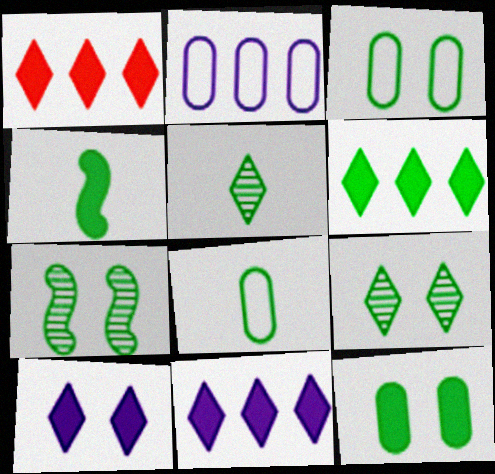[[1, 6, 11], 
[4, 5, 8], 
[4, 6, 12], 
[6, 7, 8]]